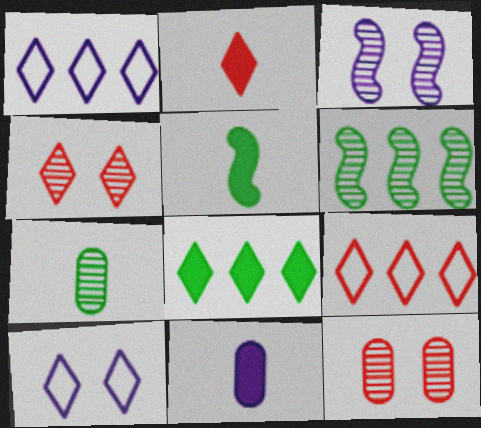[[1, 3, 11], 
[1, 5, 12], 
[2, 4, 9], 
[2, 5, 11]]